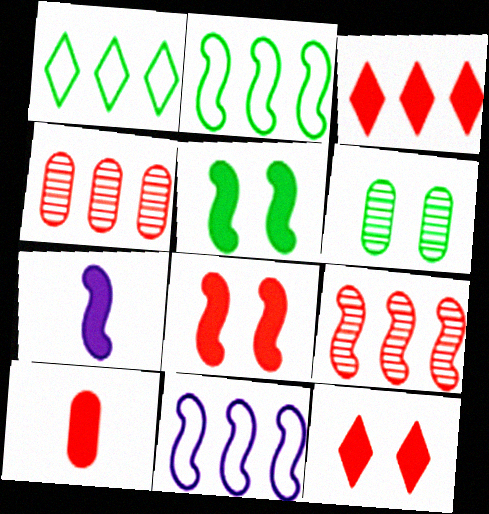[[3, 8, 10]]